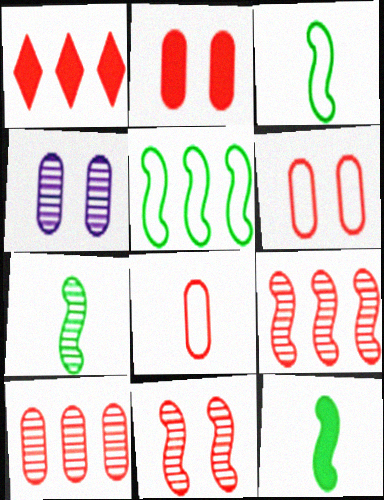[[1, 3, 4], 
[1, 8, 11], 
[2, 8, 10], 
[3, 7, 12]]